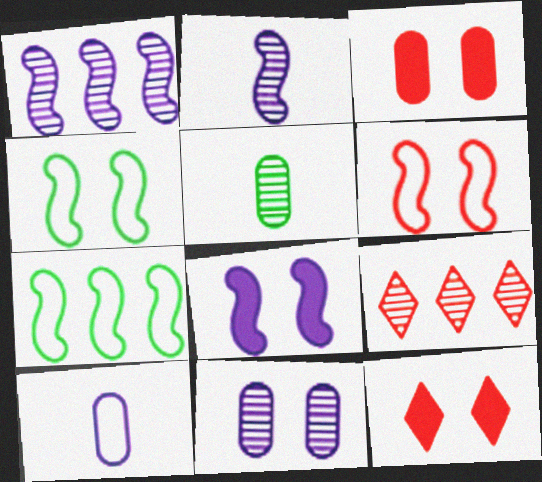[[4, 11, 12]]